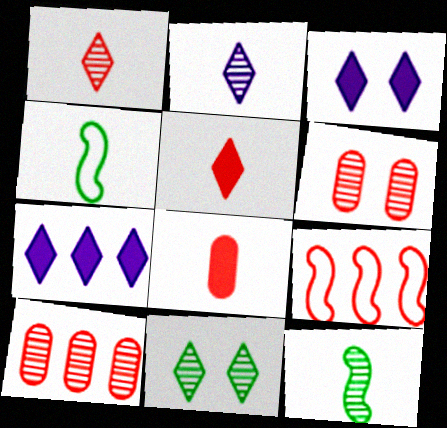[[2, 4, 8], 
[3, 4, 10], 
[4, 6, 7], 
[5, 6, 9]]